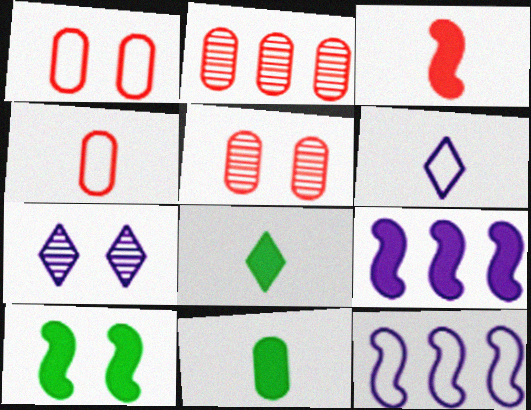[[1, 7, 10], 
[2, 6, 10], 
[3, 9, 10], 
[5, 8, 12]]